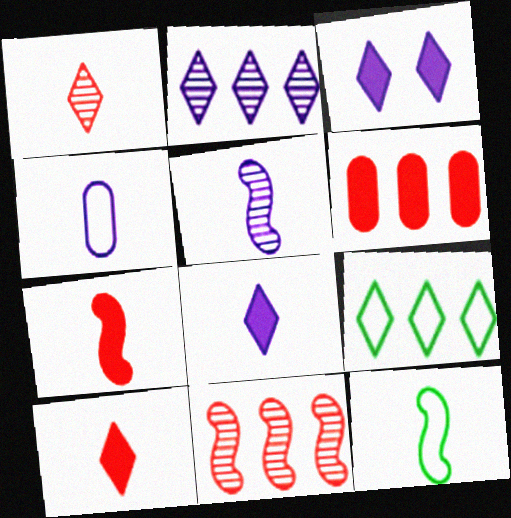[[1, 3, 9], 
[4, 5, 8], 
[5, 7, 12]]